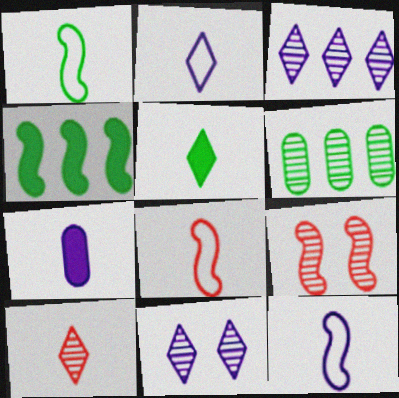[[1, 7, 10], 
[1, 8, 12], 
[2, 5, 10], 
[4, 9, 12]]